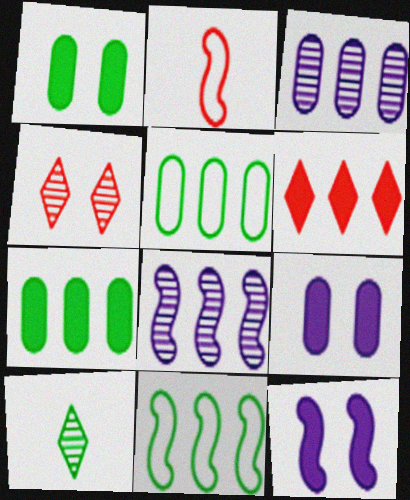[[1, 10, 11], 
[3, 6, 11], 
[5, 6, 8]]